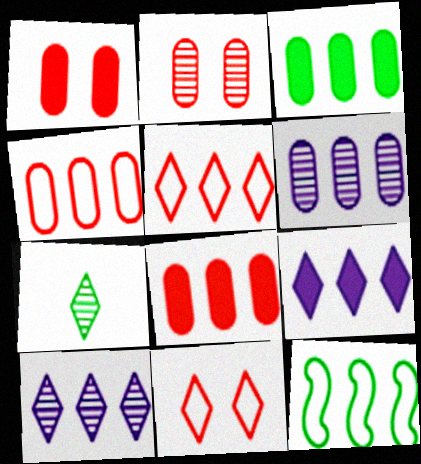[[3, 4, 6], 
[7, 9, 11], 
[8, 10, 12]]